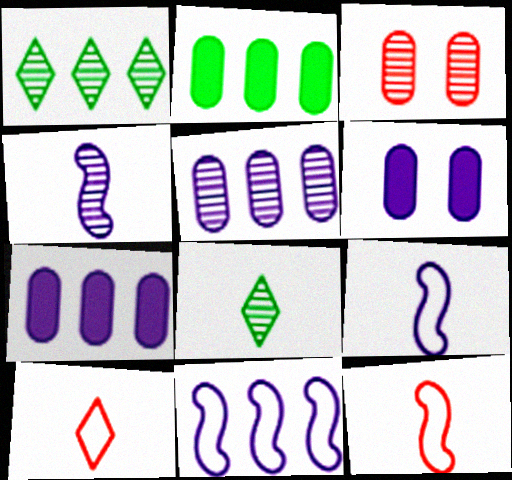[[1, 3, 4], 
[1, 6, 12]]